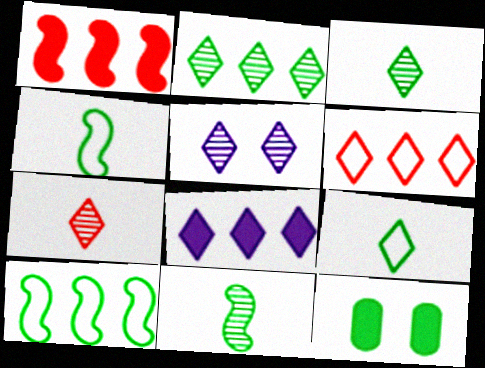[[2, 4, 12], 
[2, 5, 7], 
[2, 6, 8], 
[3, 10, 12]]